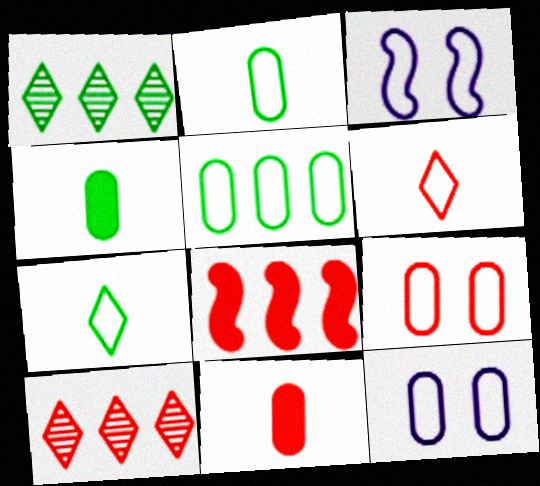[[1, 3, 11], 
[3, 4, 10], 
[3, 5, 6]]